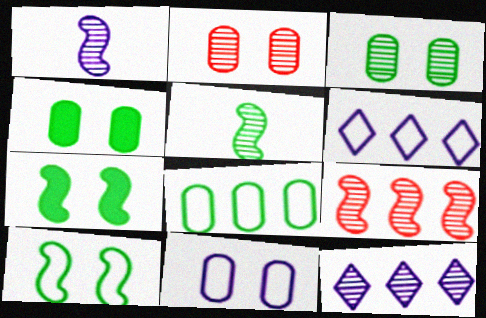[[2, 4, 11], 
[2, 5, 12]]